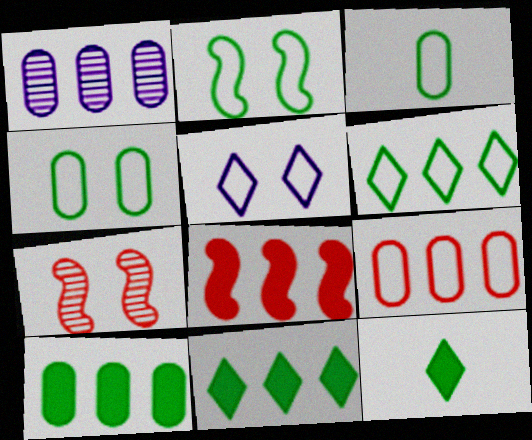[[1, 6, 8], 
[1, 9, 10], 
[2, 3, 6]]